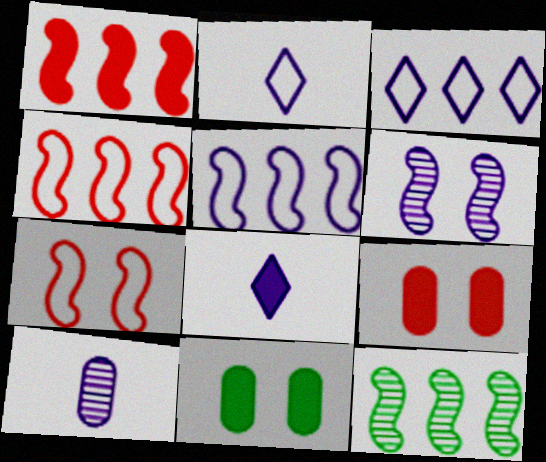[[1, 5, 12], 
[1, 8, 11], 
[2, 9, 12]]